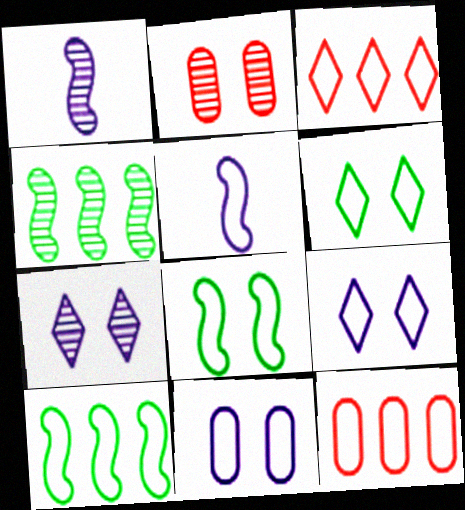[[5, 6, 12]]